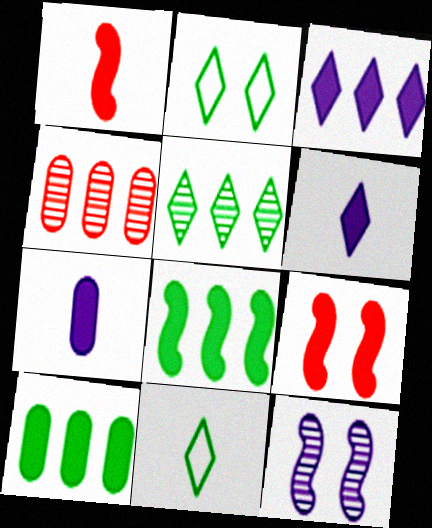[[6, 9, 10]]